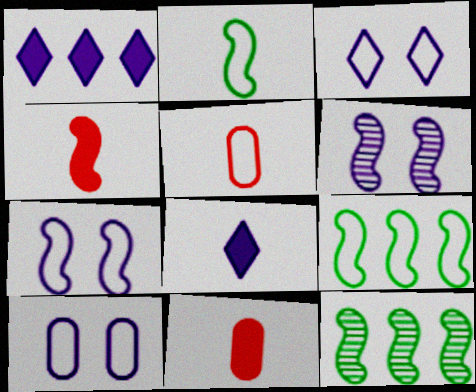[[3, 5, 9], 
[3, 7, 10], 
[3, 11, 12], 
[4, 6, 9], 
[4, 7, 12]]